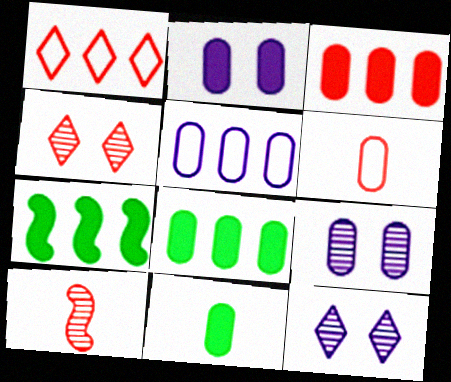[[2, 3, 11], 
[6, 7, 12], 
[6, 8, 9]]